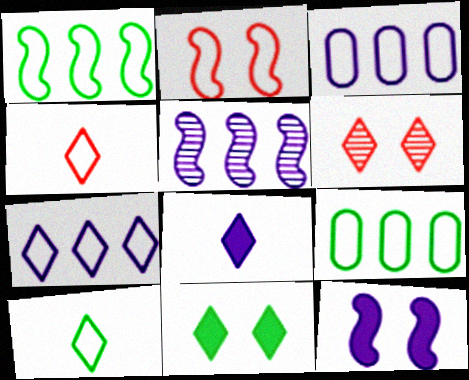[[2, 3, 10]]